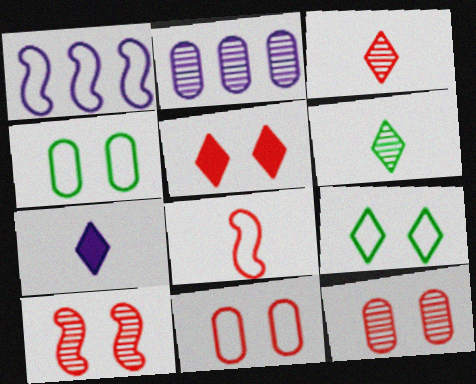[[2, 6, 10], 
[5, 10, 11]]